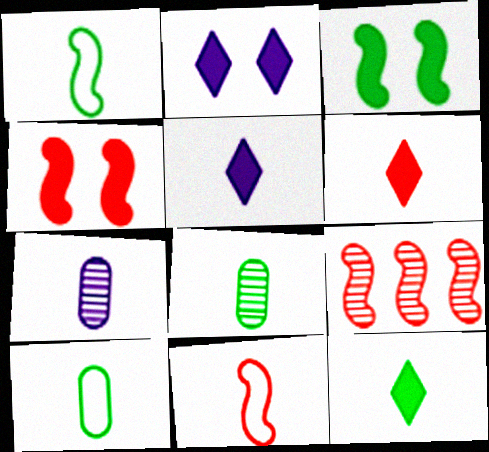[[1, 6, 7], 
[1, 8, 12], 
[2, 9, 10], 
[4, 9, 11], 
[5, 6, 12], 
[5, 8, 11], 
[7, 11, 12]]